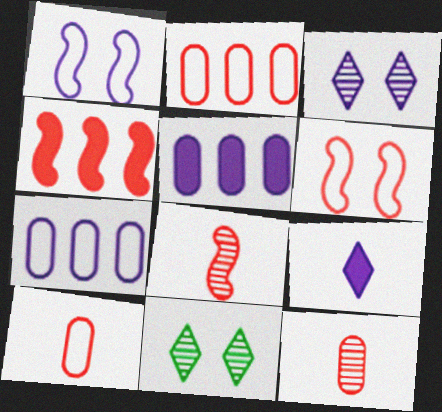[[4, 6, 8]]